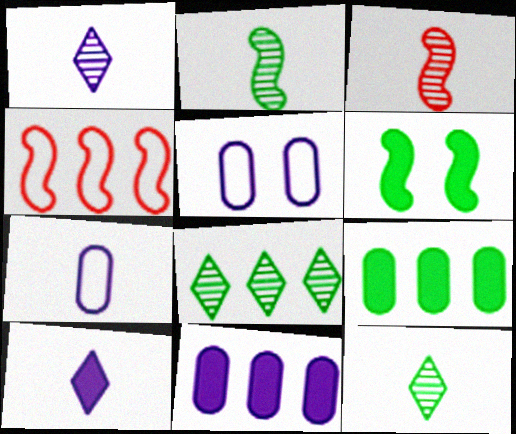[[4, 8, 11]]